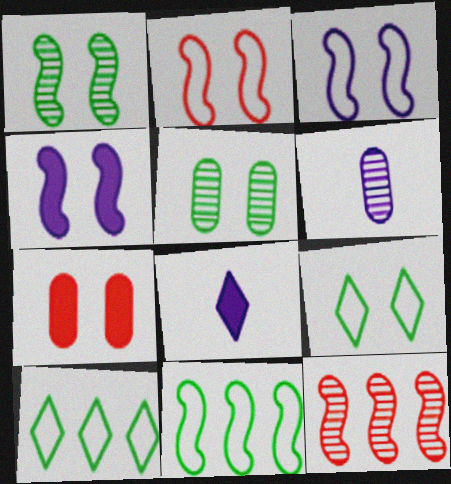[[1, 2, 4]]